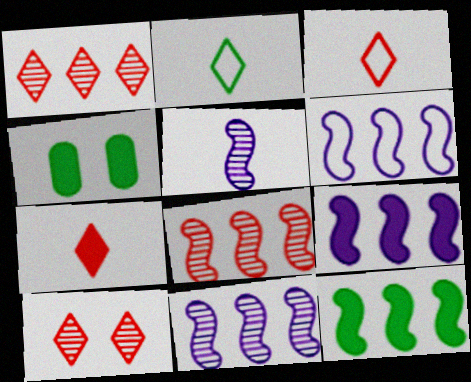[[3, 4, 11], 
[4, 7, 9], 
[6, 8, 12], 
[6, 9, 11]]